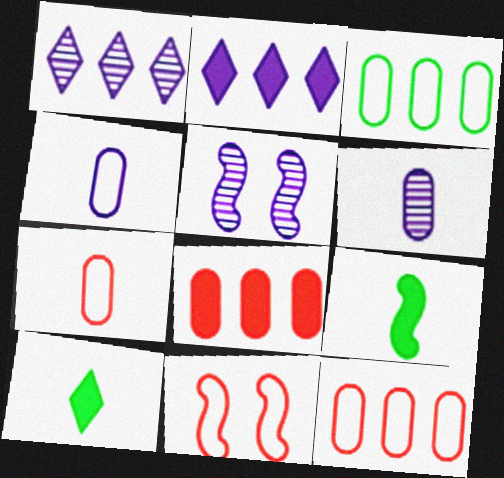[[1, 5, 6], 
[2, 4, 5], 
[5, 10, 12]]